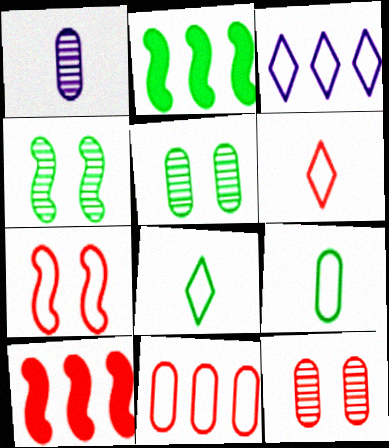[[2, 5, 8], 
[3, 7, 9], 
[6, 7, 11], 
[6, 10, 12]]